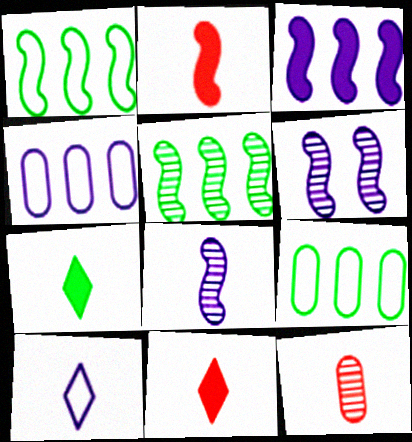[[1, 2, 6], 
[6, 9, 11]]